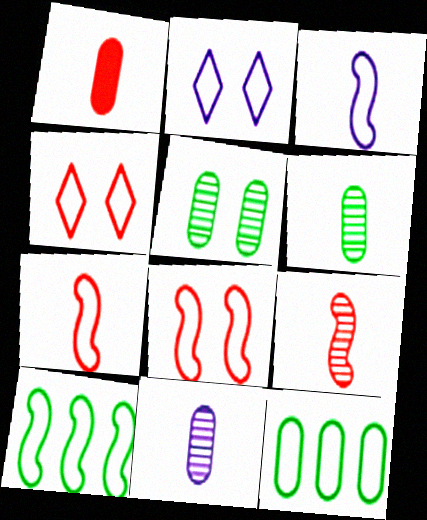[[2, 7, 12], 
[3, 4, 12], 
[3, 8, 10]]